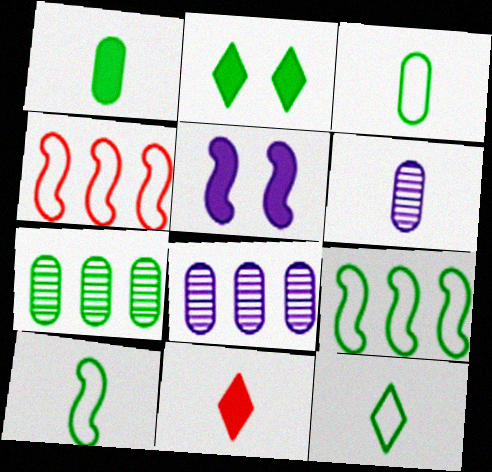[[2, 4, 6], 
[2, 7, 10], 
[3, 10, 12], 
[6, 10, 11]]